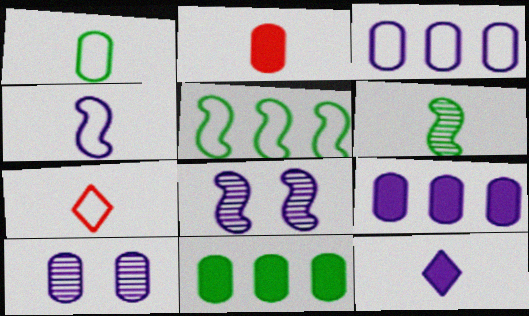[[1, 4, 7], 
[3, 8, 12], 
[7, 8, 11]]